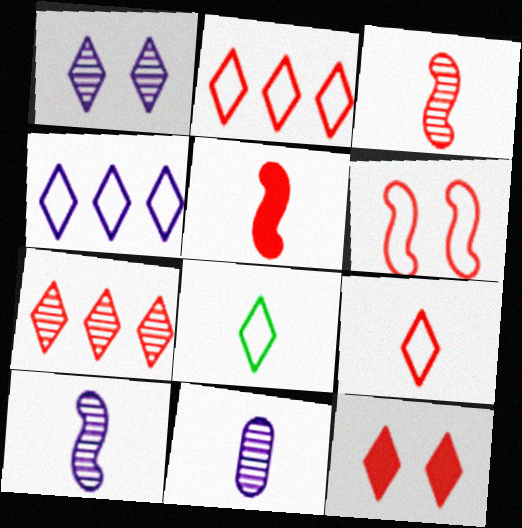[[5, 8, 11], 
[7, 9, 12]]